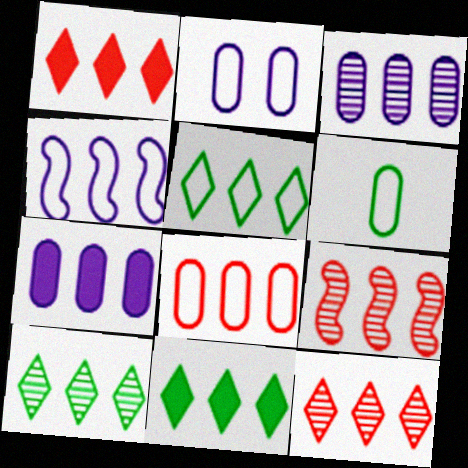[[1, 8, 9], 
[2, 6, 8], 
[3, 9, 10], 
[4, 5, 8], 
[5, 7, 9], 
[5, 10, 11]]